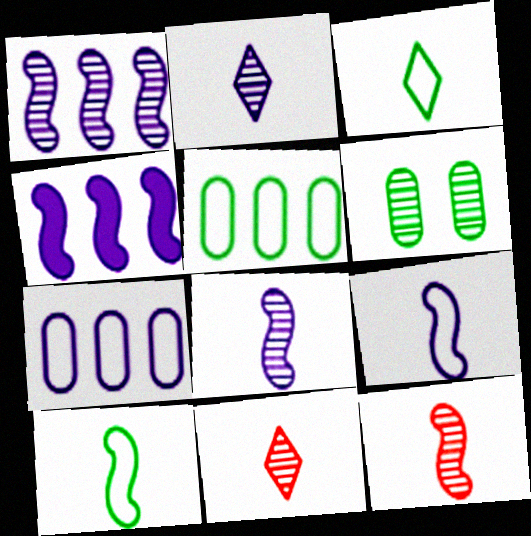[[1, 6, 11]]